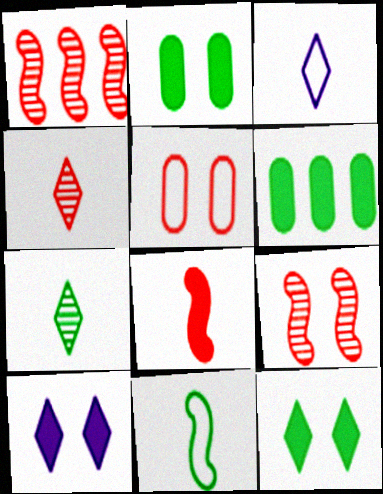[[1, 2, 3], 
[3, 6, 9], 
[6, 8, 10]]